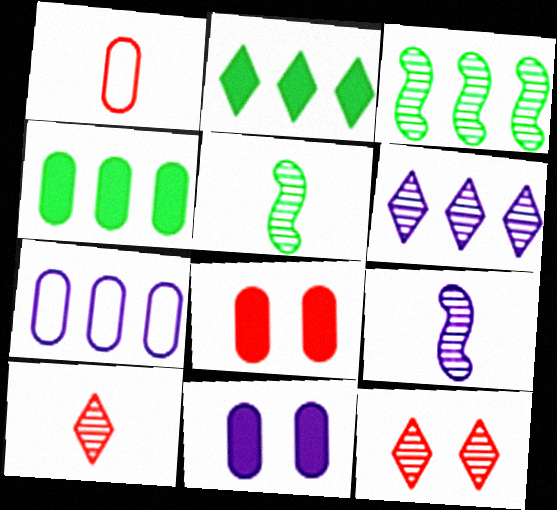[]